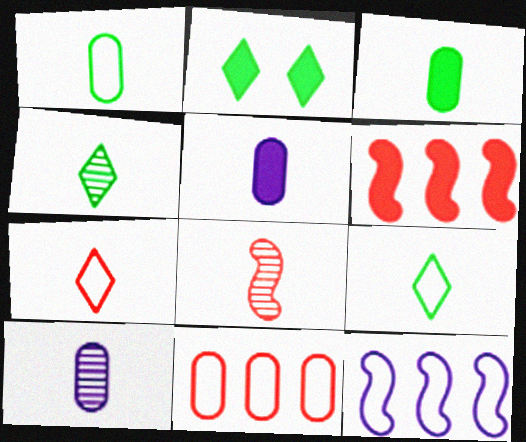[[2, 5, 6], 
[4, 8, 10], 
[5, 8, 9]]